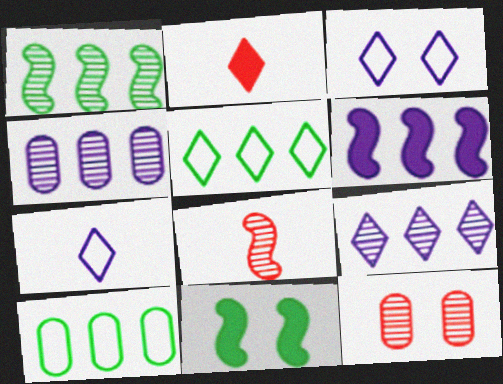[[3, 11, 12]]